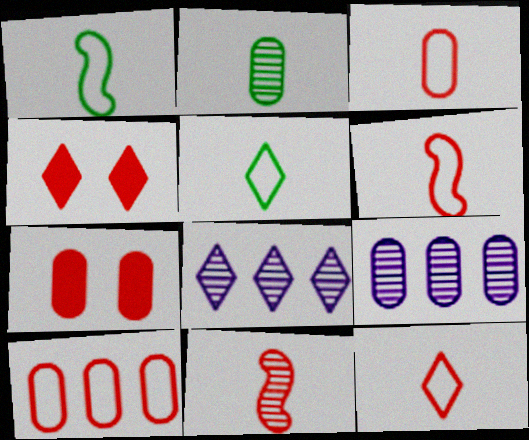[[1, 4, 9], 
[1, 7, 8], 
[3, 6, 12], 
[4, 5, 8], 
[4, 10, 11]]